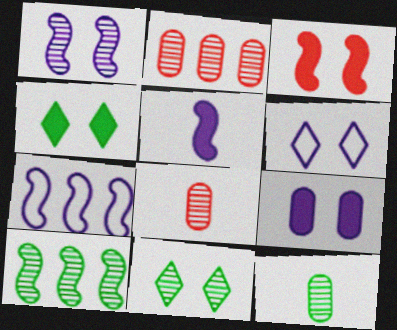[[1, 5, 7], 
[1, 6, 9], 
[3, 4, 9], 
[4, 7, 8], 
[10, 11, 12]]